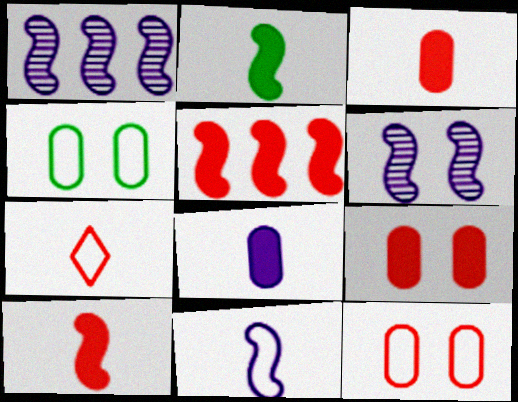[]